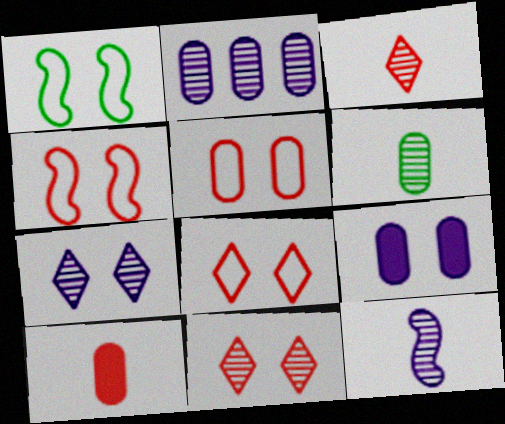[[1, 9, 11], 
[2, 7, 12], 
[3, 6, 12], 
[4, 5, 8]]